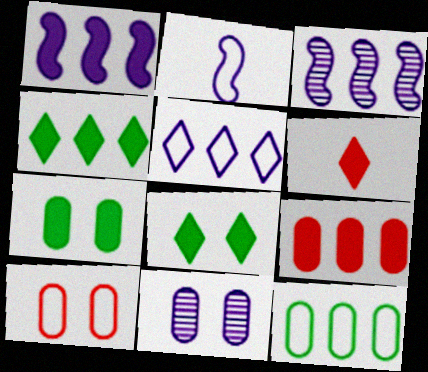[[1, 4, 9], 
[1, 6, 7], 
[7, 10, 11]]